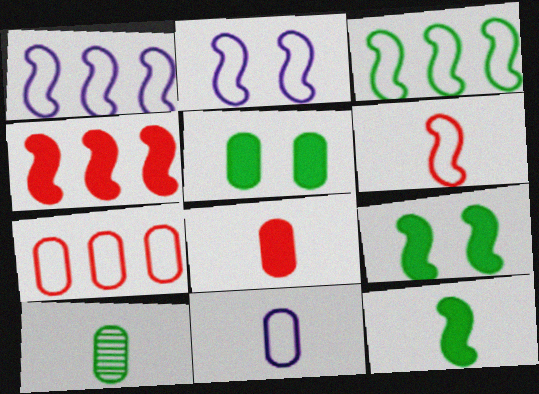[[2, 3, 6], 
[8, 10, 11]]